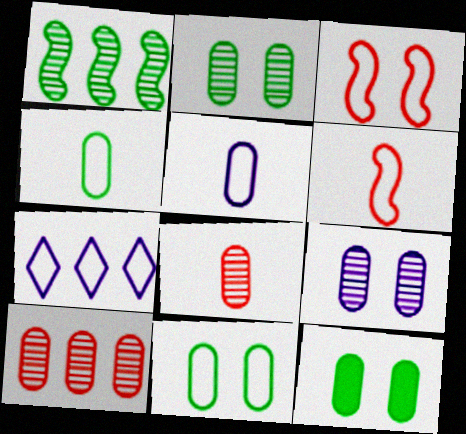[[2, 11, 12], 
[3, 4, 7], 
[5, 10, 12], 
[6, 7, 11]]